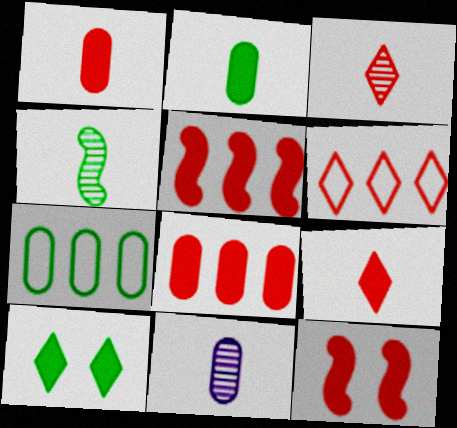[[3, 4, 11], 
[4, 7, 10], 
[8, 9, 12]]